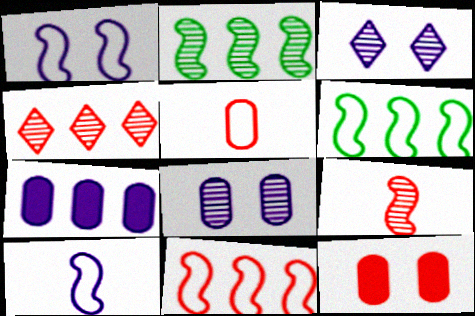[[3, 7, 10], 
[4, 6, 7]]